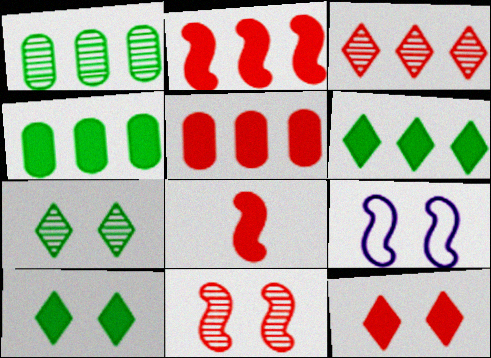[[5, 8, 12]]